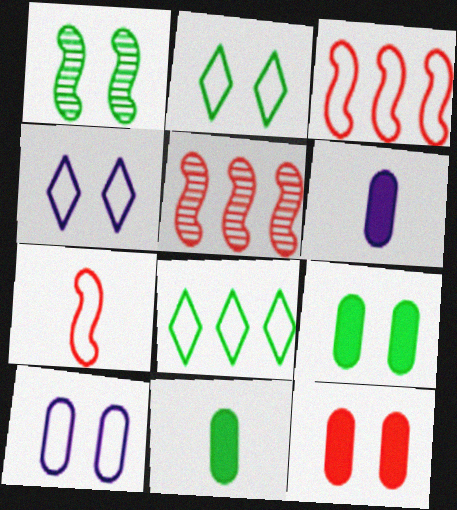[[1, 2, 9], 
[1, 4, 12], 
[1, 8, 11], 
[2, 5, 6], 
[4, 5, 11], 
[7, 8, 10]]